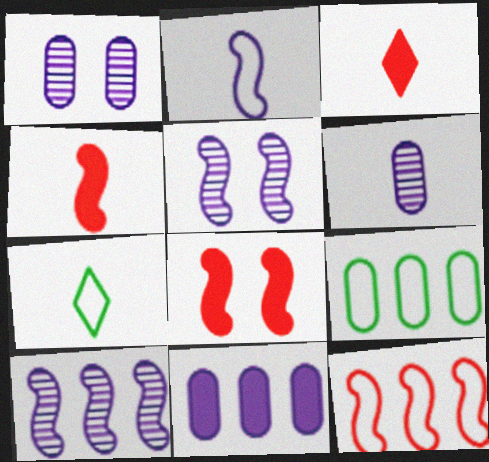[[3, 5, 9], 
[4, 6, 7]]